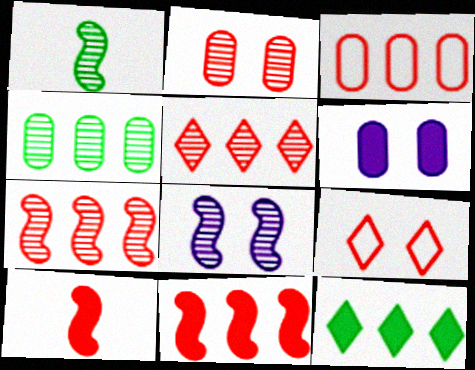[[1, 7, 8], 
[3, 5, 11], 
[6, 10, 12]]